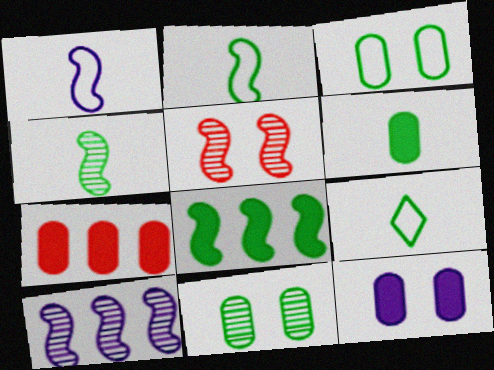[[1, 5, 8], 
[4, 5, 10], 
[4, 6, 9], 
[6, 7, 12], 
[8, 9, 11]]